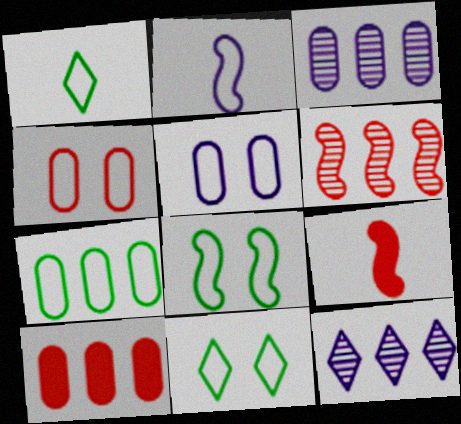[[1, 7, 8], 
[3, 7, 10], 
[3, 9, 11]]